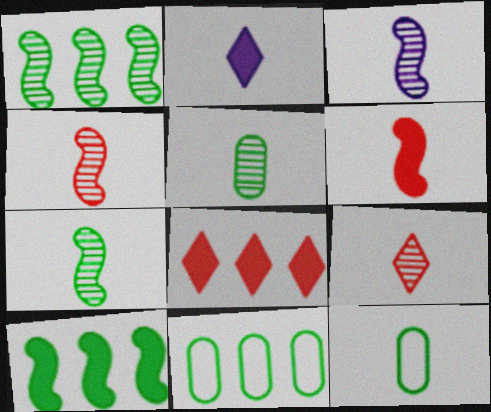[[2, 4, 12], 
[3, 4, 7], 
[3, 5, 9]]